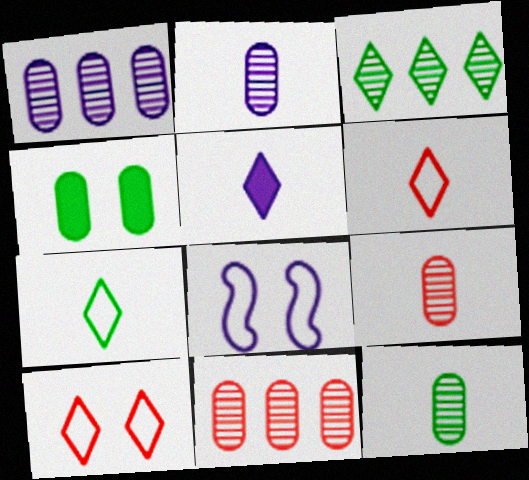[[1, 5, 8], 
[2, 9, 12], 
[3, 5, 10]]